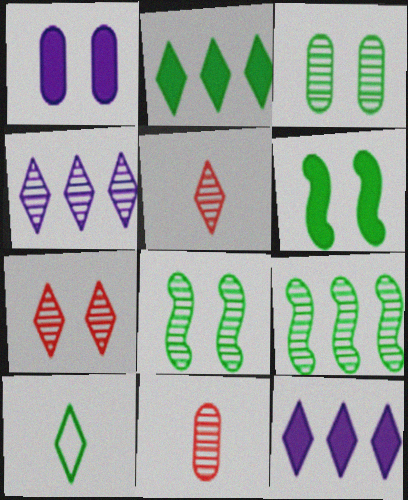[[4, 8, 11], 
[7, 10, 12]]